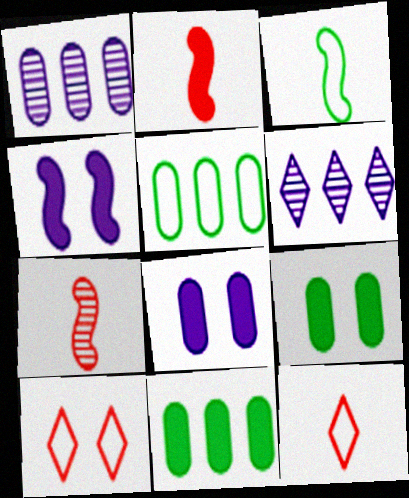[]